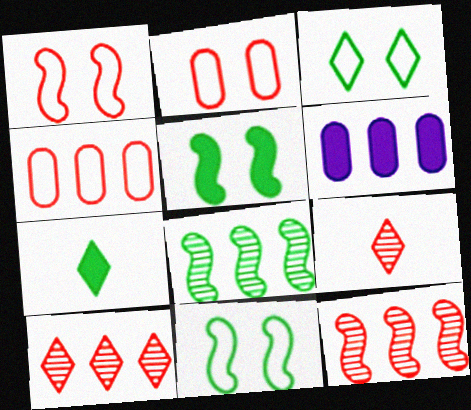[[6, 9, 11]]